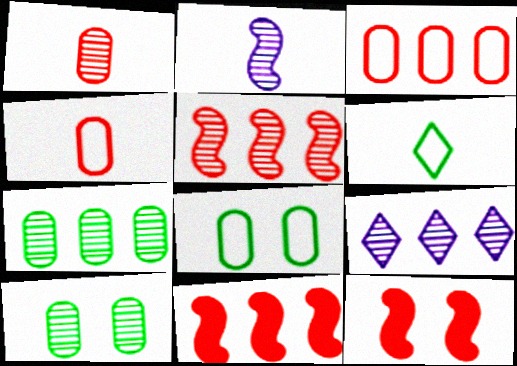[[5, 7, 9]]